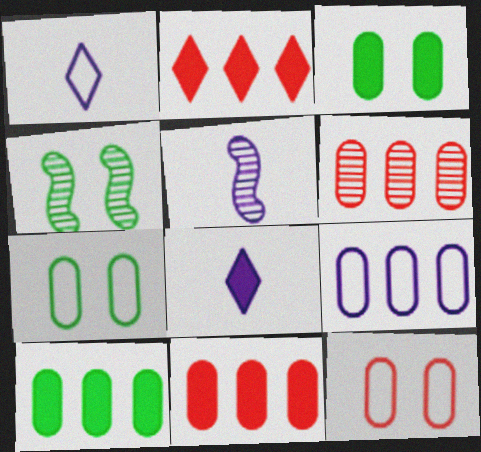[[1, 4, 11], 
[2, 5, 7], 
[6, 9, 10]]